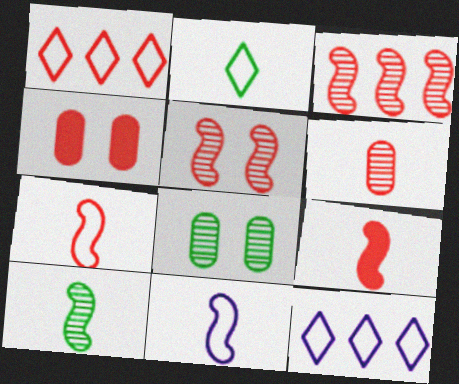[[4, 10, 12], 
[8, 9, 12], 
[9, 10, 11]]